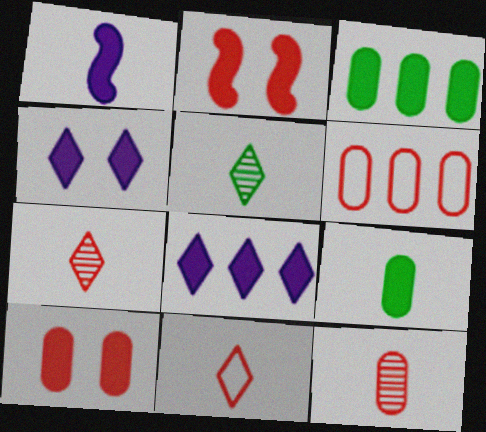[[2, 6, 7], 
[2, 8, 9], 
[6, 10, 12]]